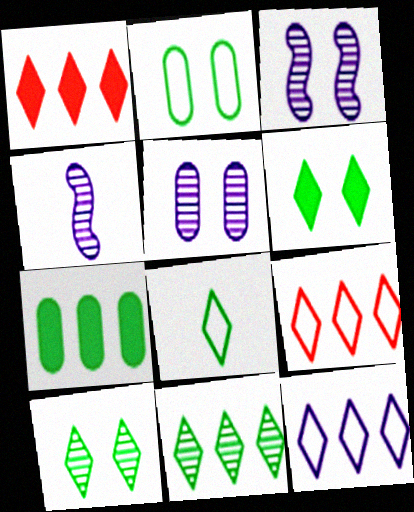[[1, 2, 4], 
[1, 11, 12], 
[6, 8, 11]]